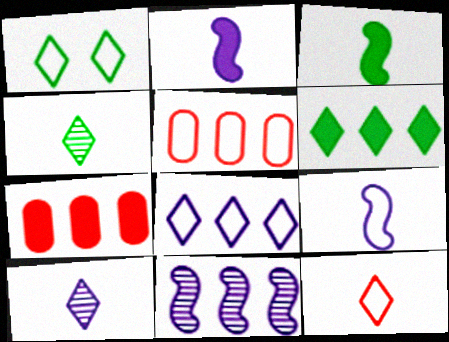[[1, 4, 6], 
[1, 5, 9], 
[1, 8, 12], 
[5, 6, 11]]